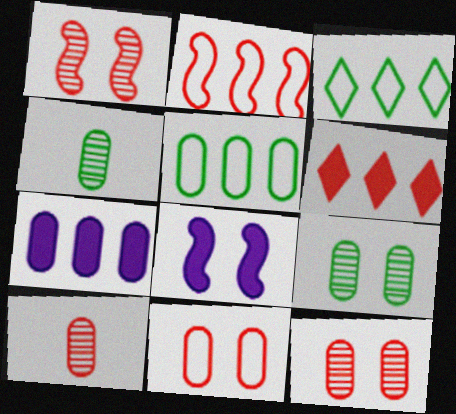[[3, 8, 10], 
[4, 7, 11]]